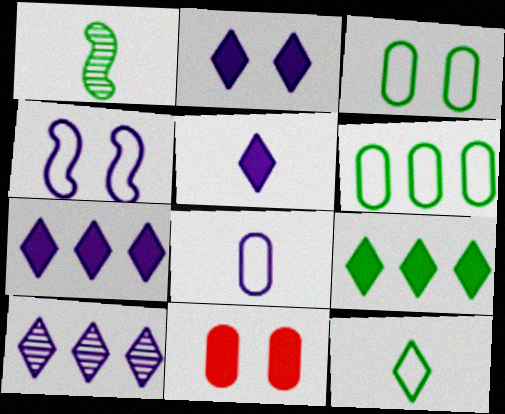[[1, 3, 9], 
[2, 5, 7]]